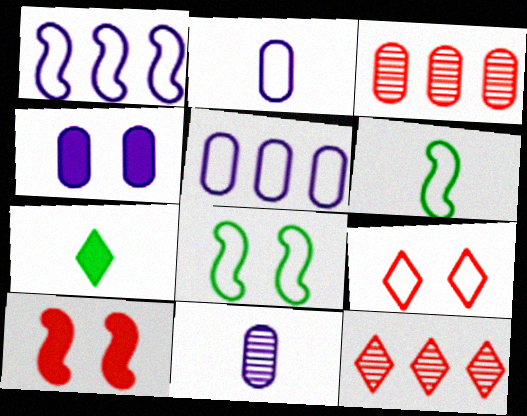[[4, 5, 11], 
[4, 6, 12], 
[5, 6, 9]]